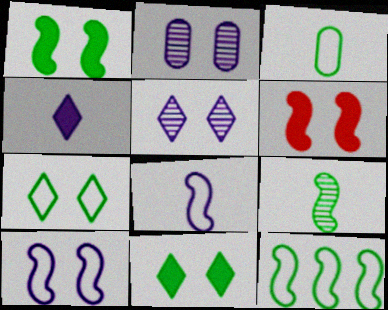[[1, 9, 12], 
[2, 6, 7], 
[3, 7, 12]]